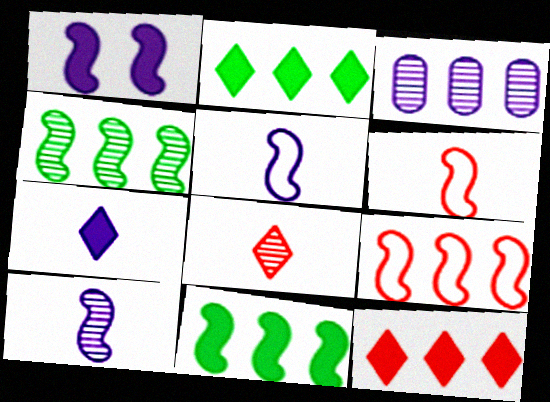[[1, 4, 6], 
[2, 3, 9]]